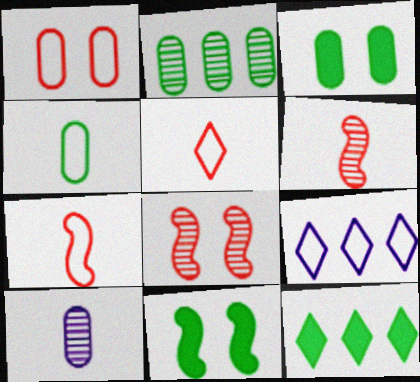[[2, 3, 4], 
[3, 6, 9]]